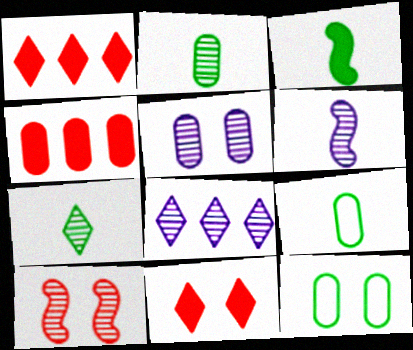[[1, 6, 12], 
[2, 8, 10], 
[3, 7, 9], 
[4, 5, 9], 
[5, 6, 8]]